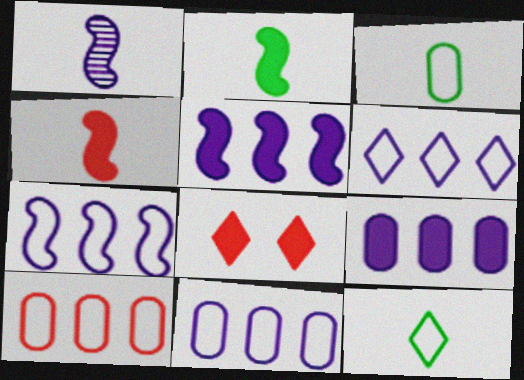[[2, 8, 9], 
[6, 7, 11]]